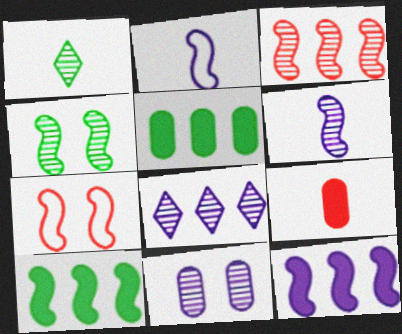[[1, 2, 9], 
[1, 3, 11], 
[3, 4, 6], 
[6, 7, 10], 
[6, 8, 11]]